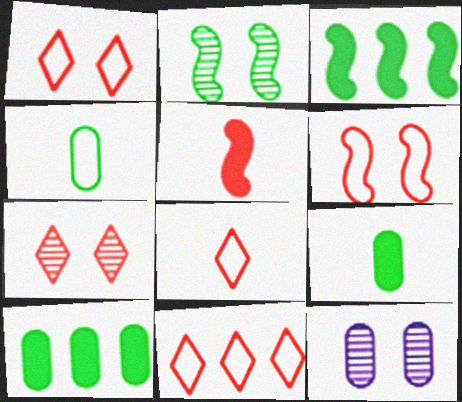[[1, 8, 11], 
[2, 7, 12], 
[3, 8, 12]]